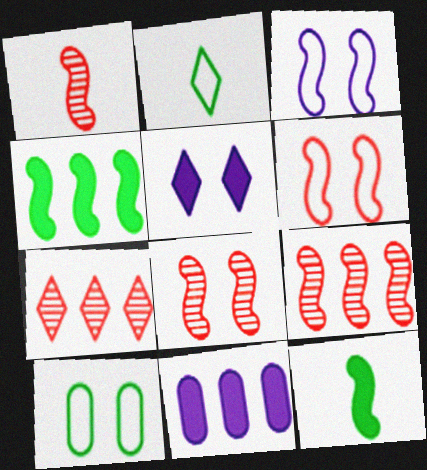[[1, 3, 4], 
[1, 8, 9], 
[2, 5, 7], 
[2, 8, 11], 
[3, 9, 12], 
[5, 8, 10]]